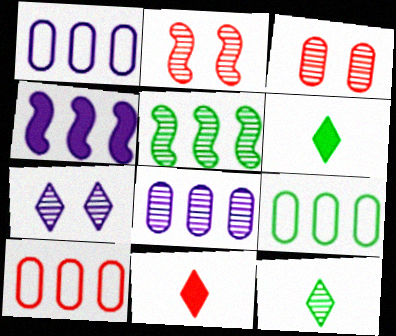[[1, 2, 6], 
[1, 9, 10], 
[2, 8, 12], 
[2, 10, 11]]